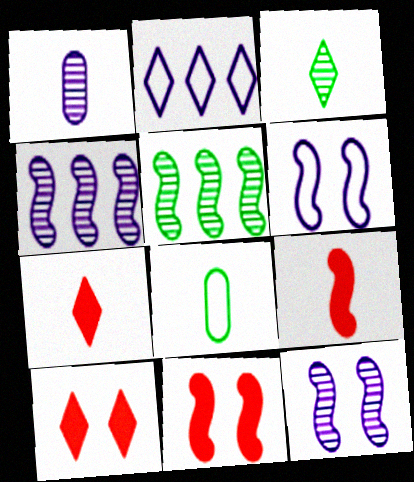[[2, 3, 10], 
[4, 8, 10], 
[5, 6, 9]]